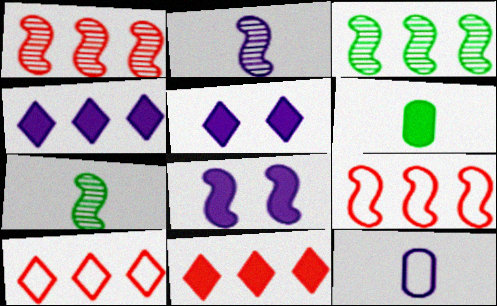[[6, 8, 11], 
[7, 8, 9]]